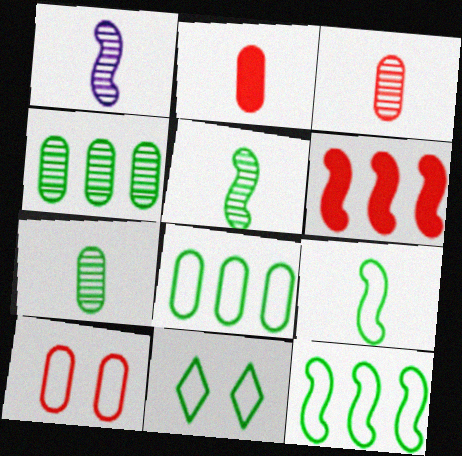[[8, 9, 11]]